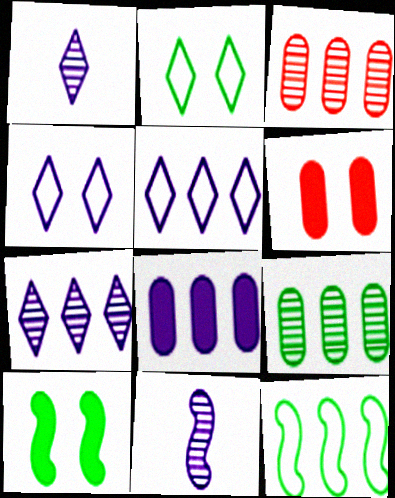[[1, 6, 12], 
[4, 8, 11]]